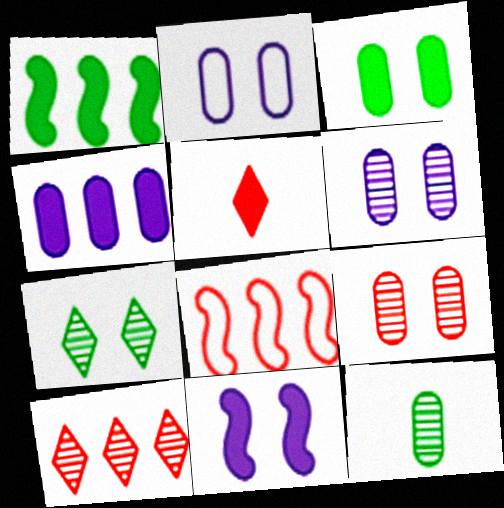[[2, 3, 9], 
[5, 8, 9]]